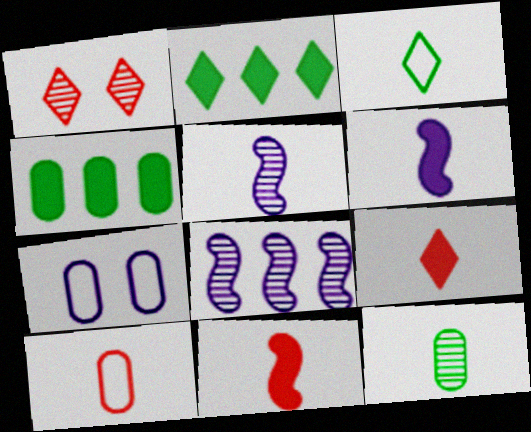[[1, 8, 12]]